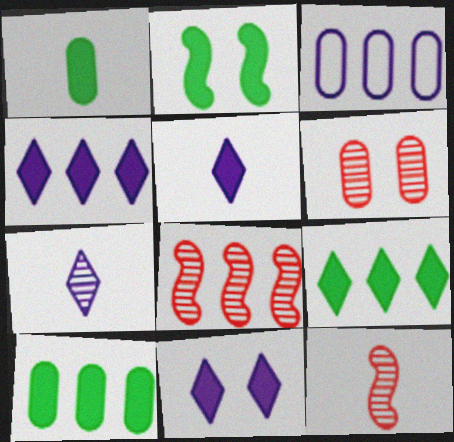[[1, 2, 9], 
[1, 3, 6], 
[3, 8, 9], 
[4, 5, 11]]